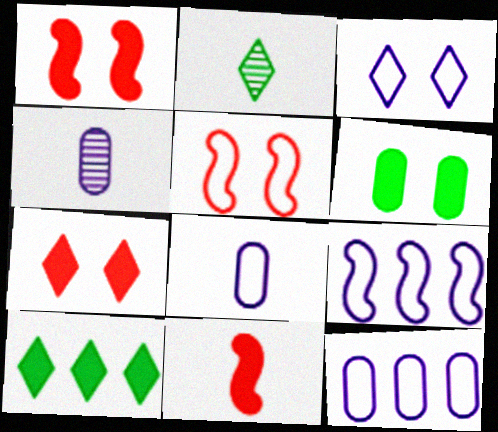[[1, 2, 12], 
[2, 8, 11], 
[3, 8, 9], 
[4, 5, 10]]